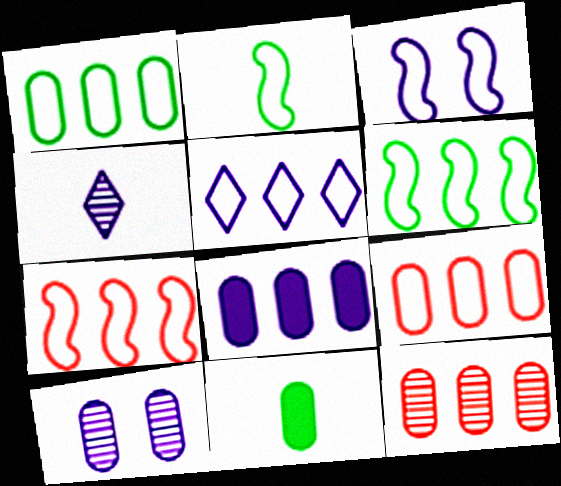[[1, 5, 7], 
[1, 8, 12], 
[2, 3, 7], 
[3, 4, 8], 
[5, 6, 9], 
[9, 10, 11]]